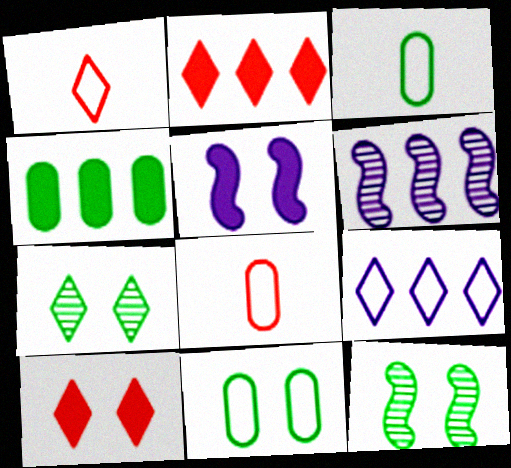[[3, 6, 10]]